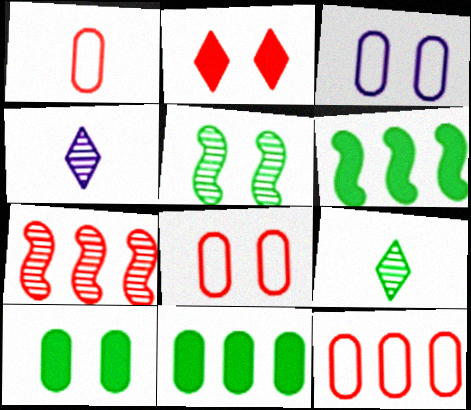[[1, 2, 7], 
[1, 8, 12], 
[2, 3, 5], 
[4, 6, 8]]